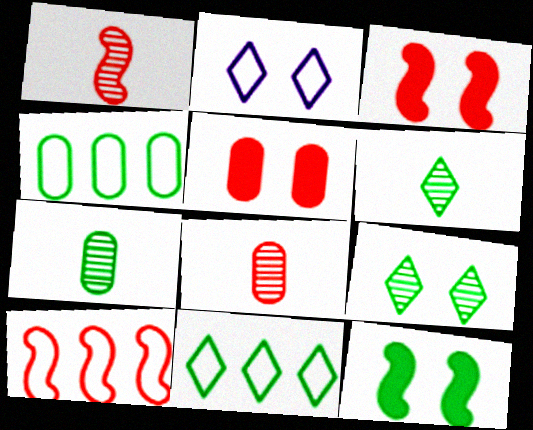[[1, 3, 10], 
[4, 6, 12], 
[7, 11, 12]]